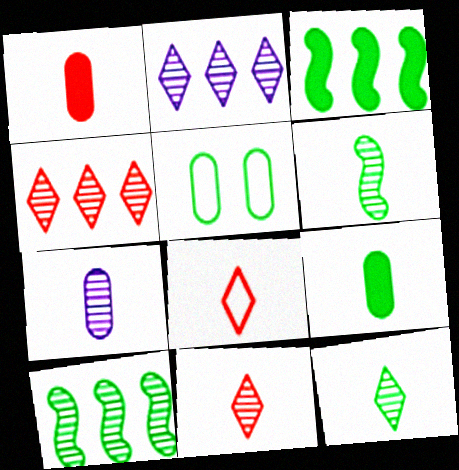[[3, 5, 12], 
[6, 7, 11]]